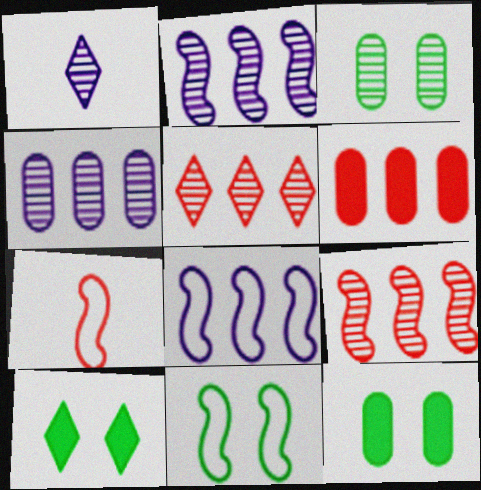[[1, 3, 9], 
[1, 6, 11], 
[3, 10, 11], 
[4, 7, 10], 
[7, 8, 11]]